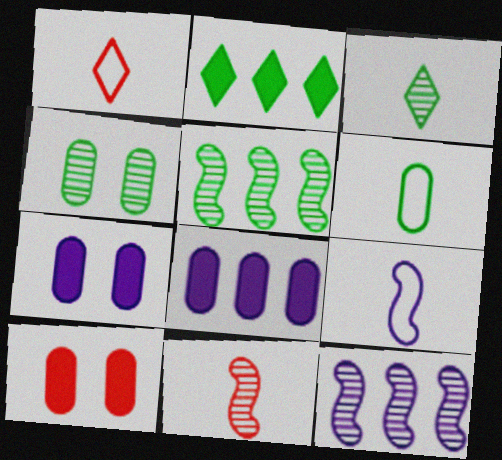[[1, 5, 7], 
[1, 6, 9], 
[3, 4, 5]]